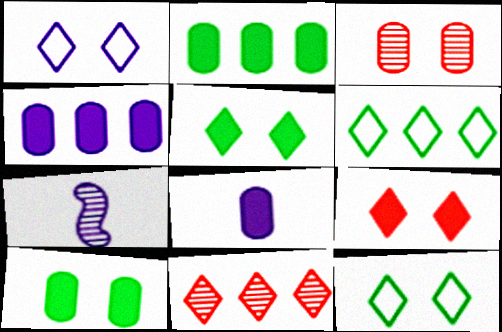[[1, 4, 7]]